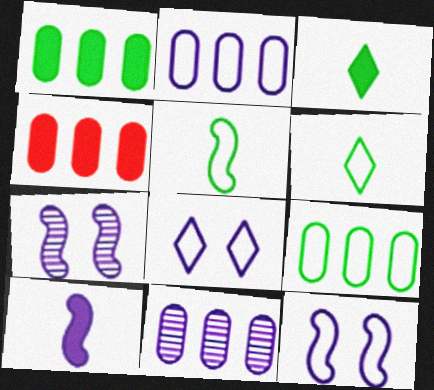[[4, 6, 7], 
[4, 9, 11], 
[8, 10, 11]]